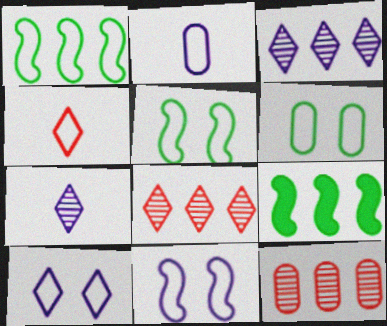[]